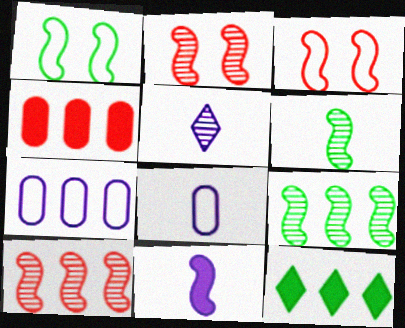[[1, 4, 5], 
[1, 10, 11], 
[2, 8, 12], 
[3, 9, 11], 
[5, 8, 11], 
[7, 10, 12]]